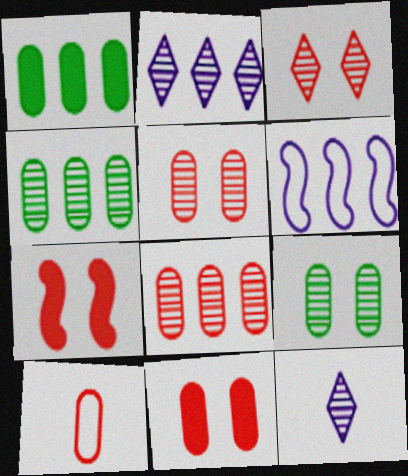[[8, 10, 11]]